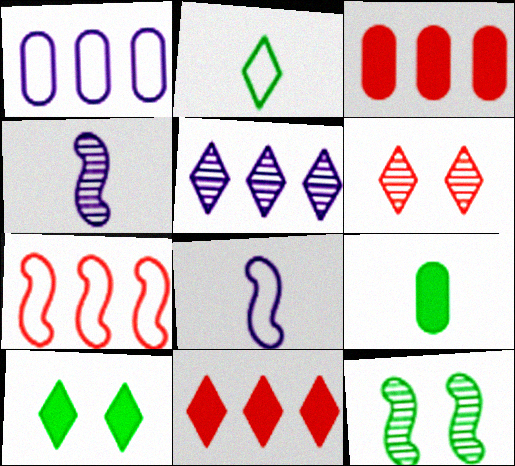[]